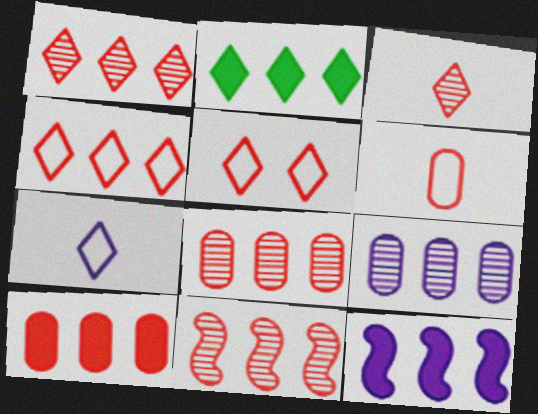[[1, 8, 11], 
[2, 10, 12], 
[4, 10, 11]]